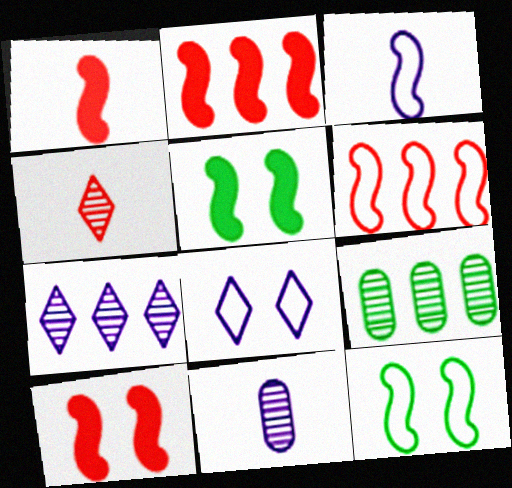[[1, 2, 10], 
[1, 8, 9], 
[3, 6, 12]]